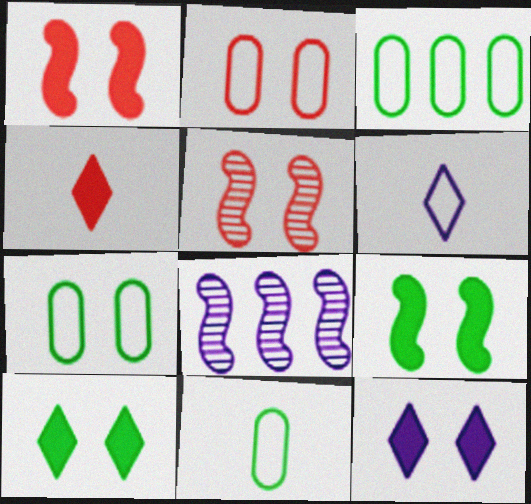[[3, 7, 11], 
[4, 7, 8], 
[5, 7, 12]]